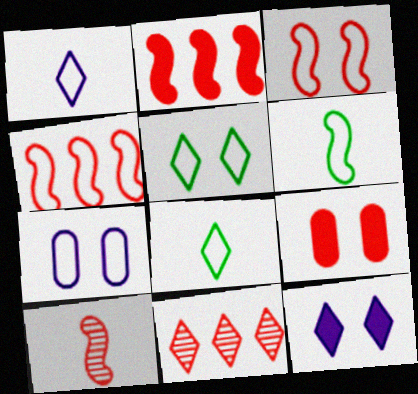[[2, 3, 10], 
[3, 5, 7], 
[4, 7, 8], 
[8, 11, 12]]